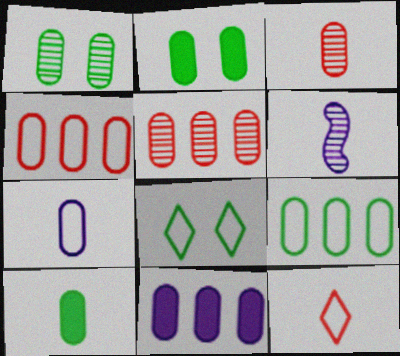[[1, 9, 10], 
[2, 5, 7], 
[3, 7, 10], 
[5, 9, 11], 
[6, 10, 12]]